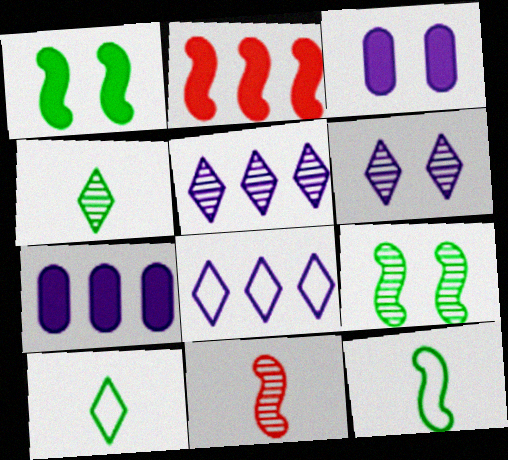[]